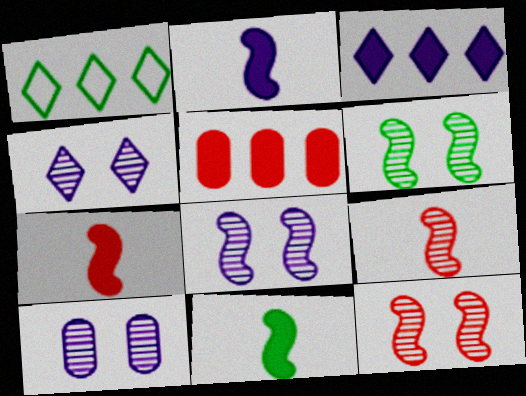[[1, 7, 10], 
[2, 7, 11], 
[4, 8, 10], 
[6, 8, 12]]